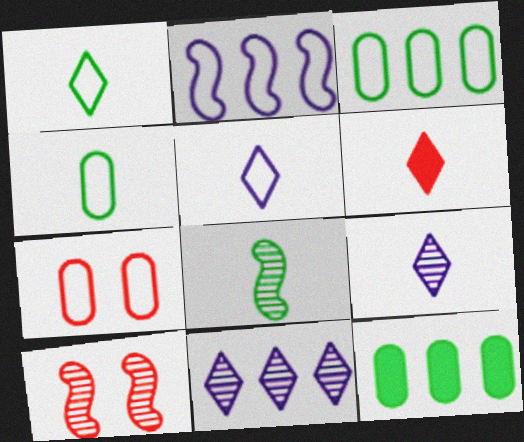[[1, 2, 7], 
[1, 6, 9], 
[5, 10, 12]]